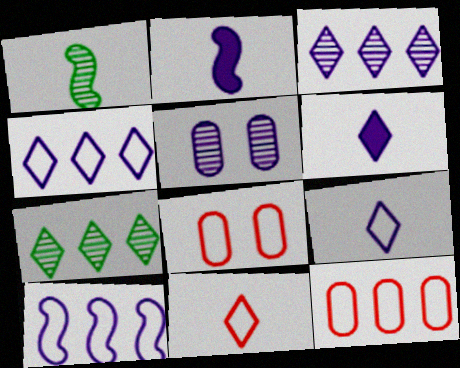[[2, 4, 5], 
[2, 7, 8], 
[5, 6, 10]]